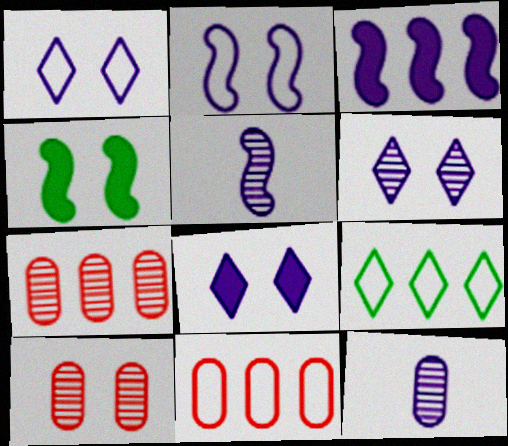[[1, 3, 12], 
[1, 4, 10], 
[1, 6, 8], 
[2, 3, 5], 
[3, 7, 9]]